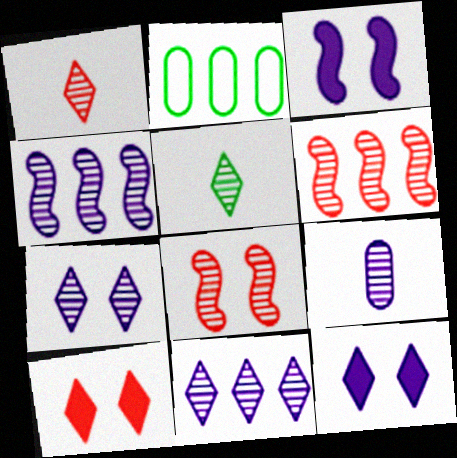[[1, 2, 3], 
[4, 7, 9]]